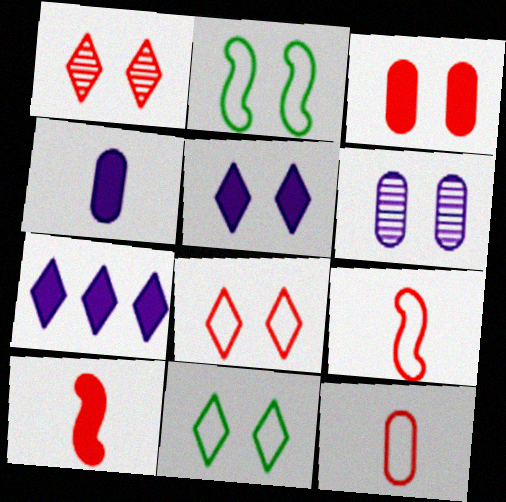[[1, 5, 11]]